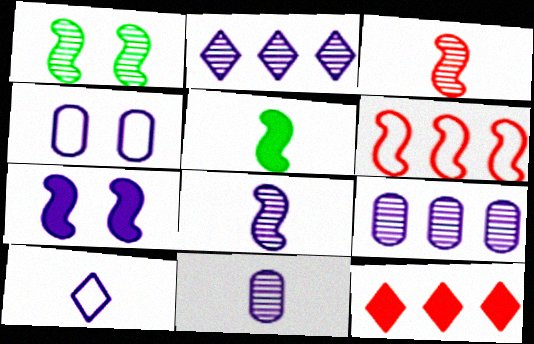[[7, 9, 10]]